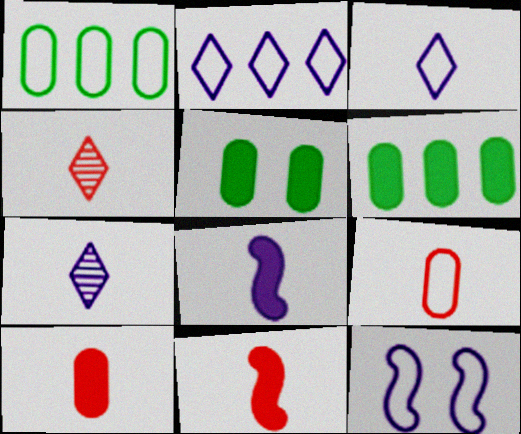[[4, 6, 12], 
[4, 9, 11]]